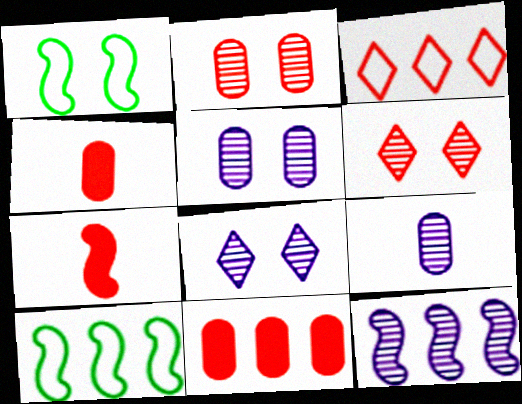[[1, 7, 12], 
[2, 3, 7], 
[4, 8, 10], 
[8, 9, 12]]